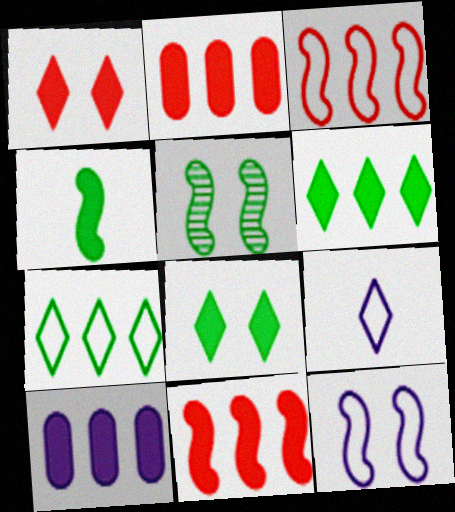[[1, 4, 10], 
[2, 5, 9], 
[6, 10, 11]]